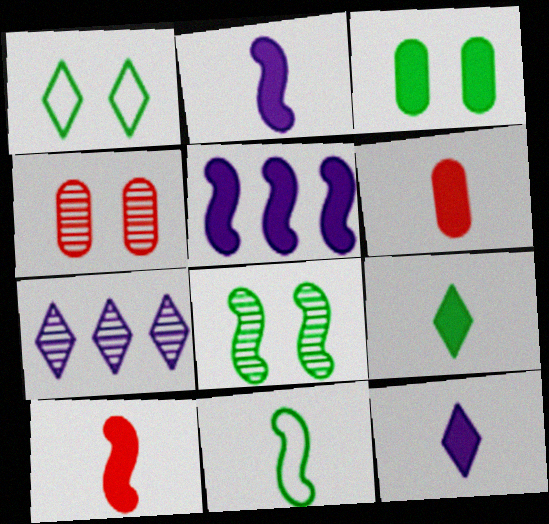[[1, 3, 8], 
[2, 6, 9]]